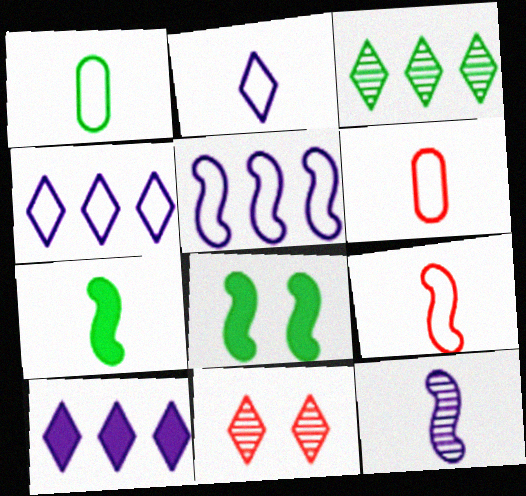[[1, 2, 9], 
[1, 3, 8], 
[7, 9, 12]]